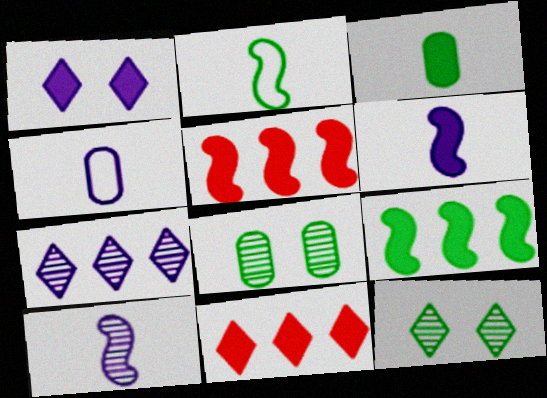[[1, 3, 5], 
[4, 5, 12]]